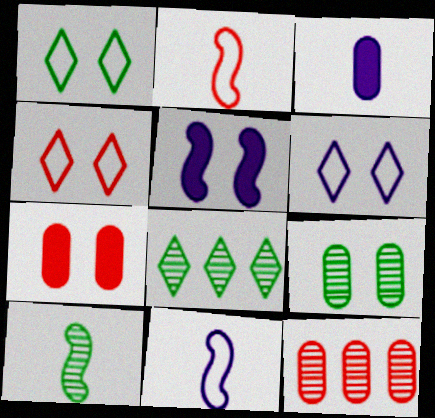[[1, 4, 6], 
[4, 5, 9], 
[7, 8, 11], 
[8, 9, 10]]